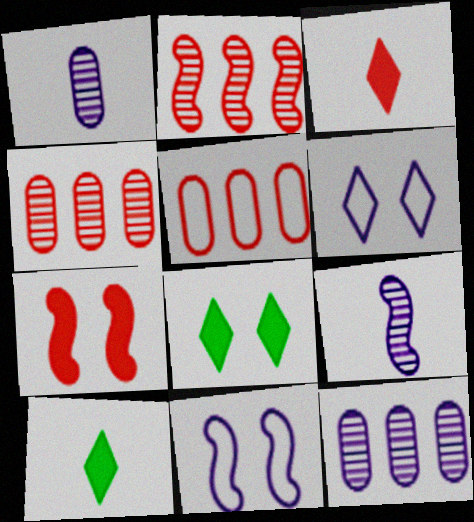[[4, 10, 11], 
[5, 8, 9]]